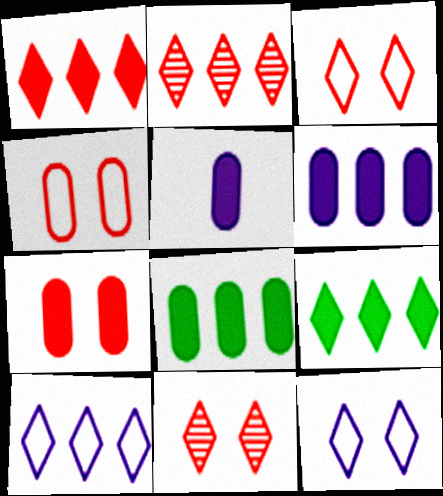[[2, 9, 10], 
[5, 7, 8]]